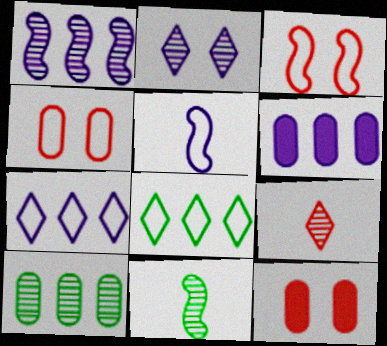[[1, 6, 7], 
[2, 5, 6], 
[4, 5, 8], 
[7, 11, 12]]